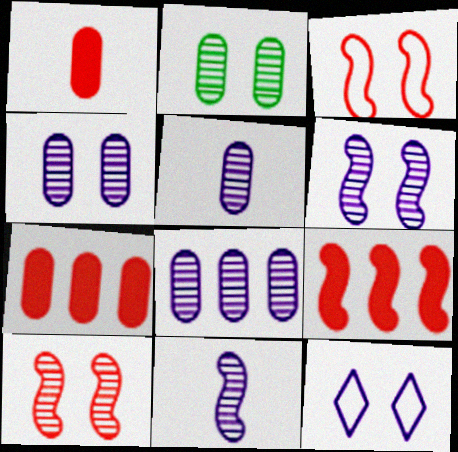[[4, 5, 8]]